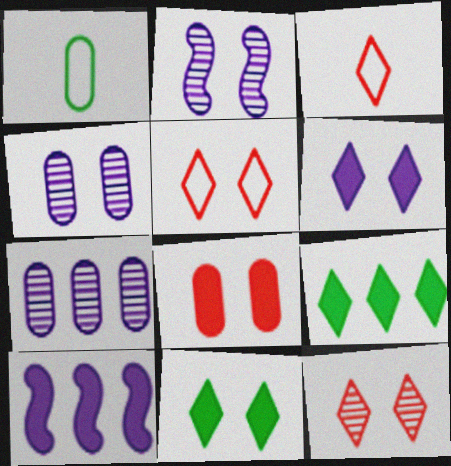[[1, 7, 8], 
[1, 10, 12]]